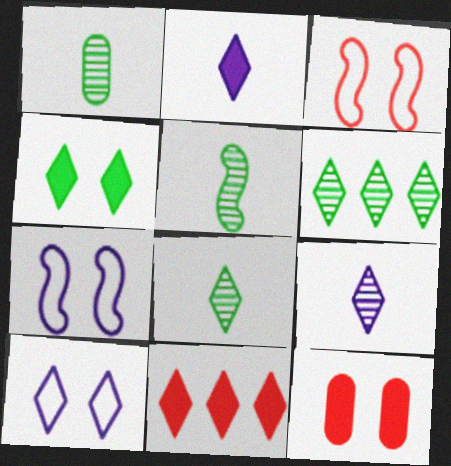[[1, 5, 8], 
[1, 7, 11], 
[2, 4, 11], 
[8, 10, 11]]